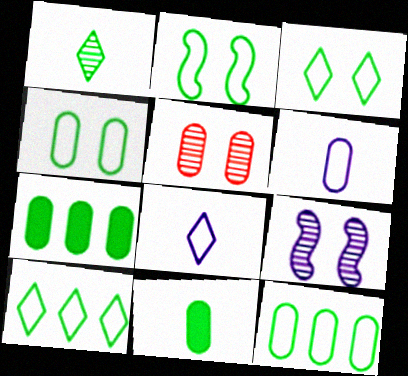[[1, 2, 7], 
[2, 3, 4], 
[5, 6, 7]]